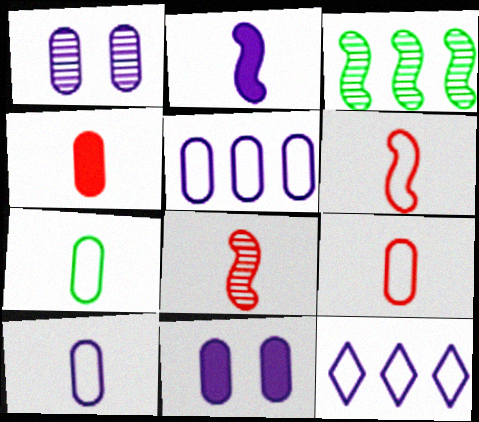[[1, 2, 12], 
[7, 9, 10]]